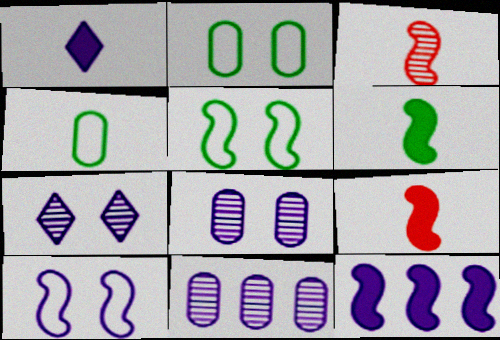[[1, 3, 4], 
[1, 10, 11], 
[3, 5, 12]]